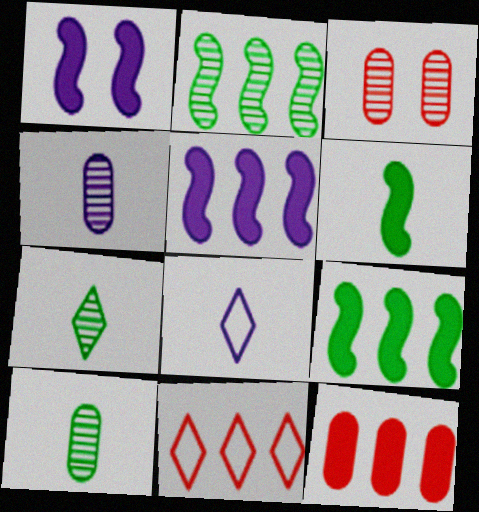[[1, 10, 11], 
[3, 8, 9]]